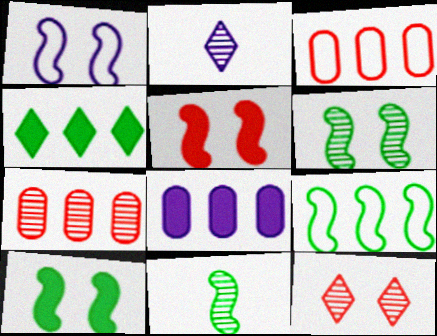[[1, 2, 8], 
[1, 5, 6], 
[2, 3, 10], 
[2, 6, 7], 
[9, 10, 11]]